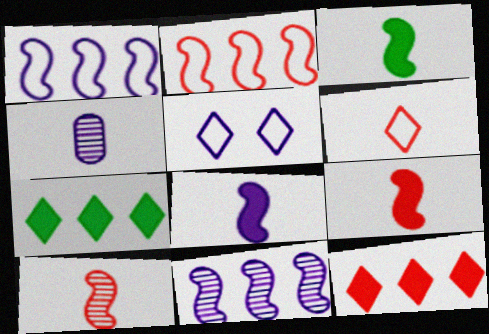[[3, 4, 6], 
[3, 8, 9]]